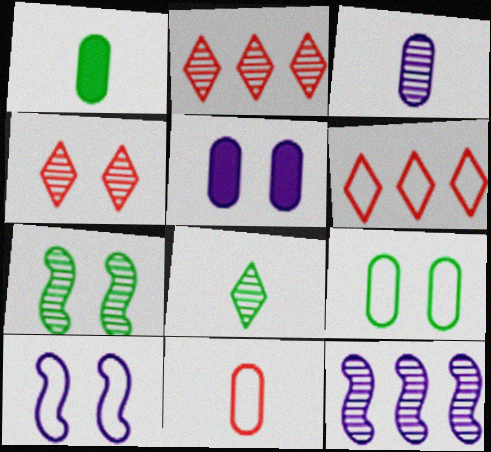[[1, 2, 10], 
[1, 3, 11], 
[2, 3, 7]]